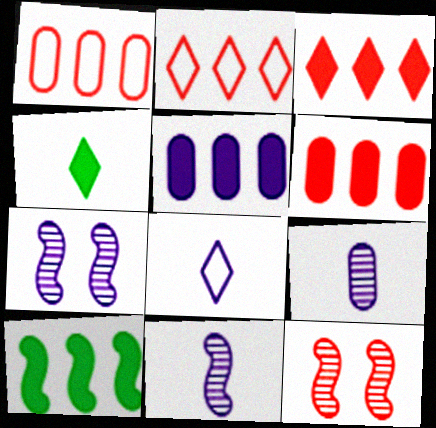[[1, 4, 7], 
[3, 5, 10], 
[5, 7, 8]]